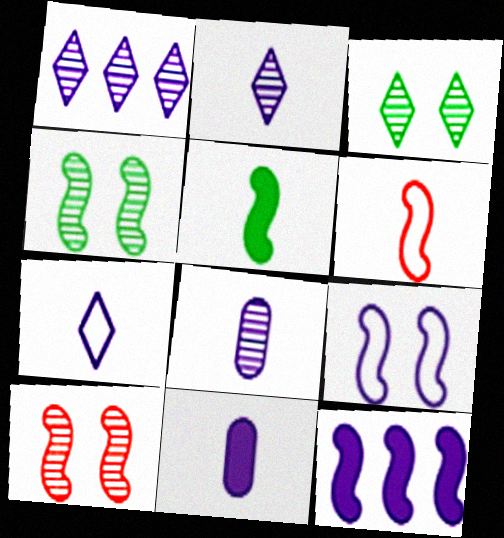[[1, 9, 11], 
[4, 6, 12]]